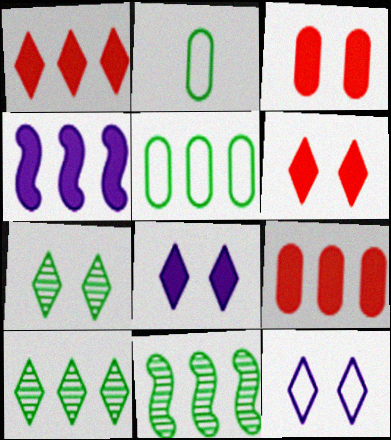[[6, 7, 12]]